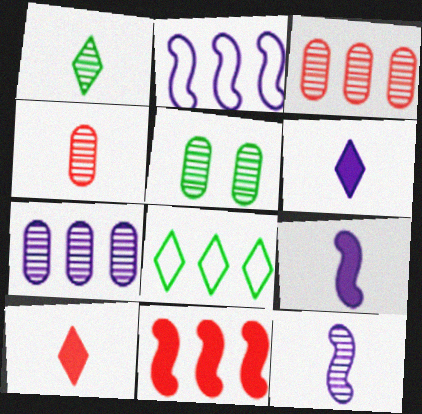[[1, 4, 12], 
[2, 5, 10], 
[4, 5, 7], 
[7, 8, 11]]